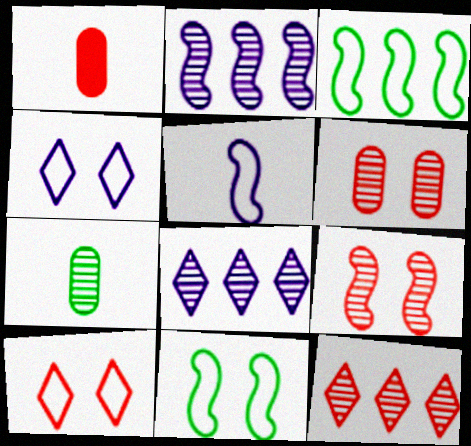[[1, 8, 11], 
[7, 8, 9]]